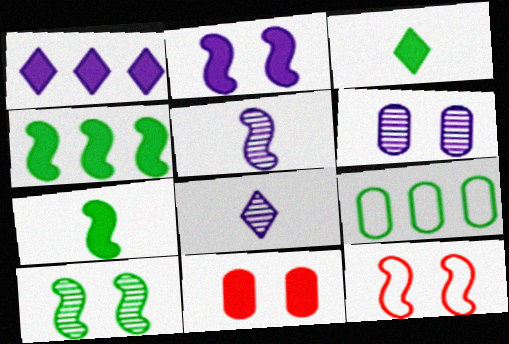[[1, 7, 11], 
[2, 10, 12], 
[3, 9, 10], 
[4, 5, 12]]